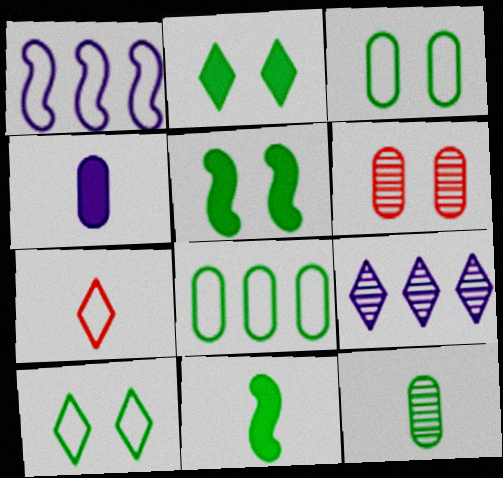[[1, 3, 7], 
[2, 7, 9], 
[4, 6, 8]]